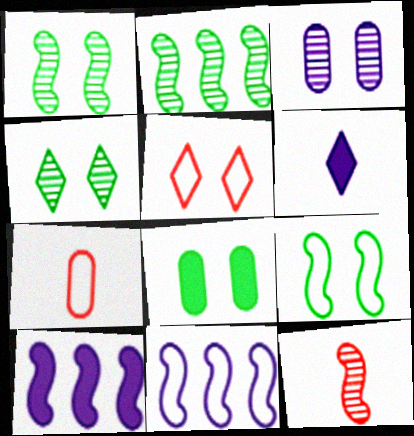[[3, 6, 11], 
[4, 7, 10], 
[4, 8, 9], 
[9, 10, 12]]